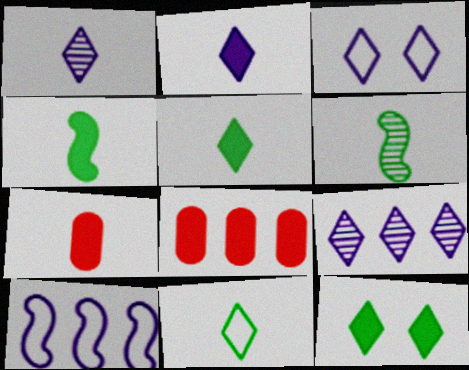[[2, 3, 9], 
[2, 4, 7], 
[3, 6, 8]]